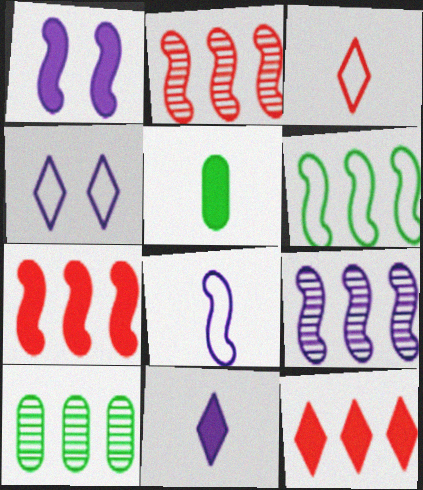[[1, 3, 10], 
[1, 5, 12], 
[1, 8, 9], 
[2, 4, 5], 
[6, 7, 9]]